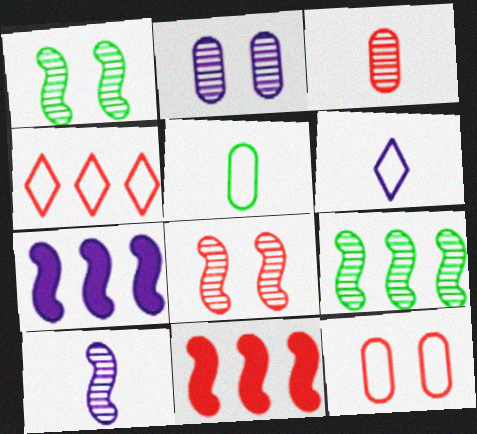[[2, 6, 7], 
[8, 9, 10]]